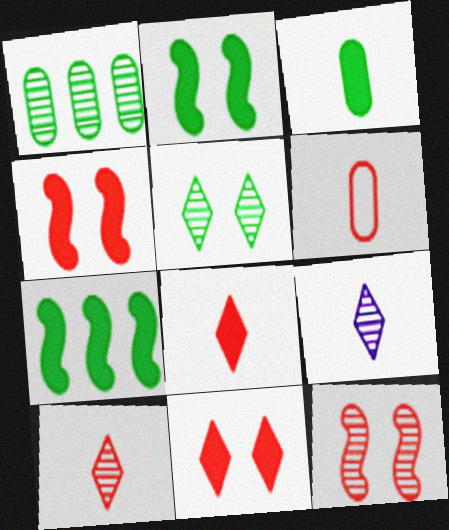[[1, 9, 12]]